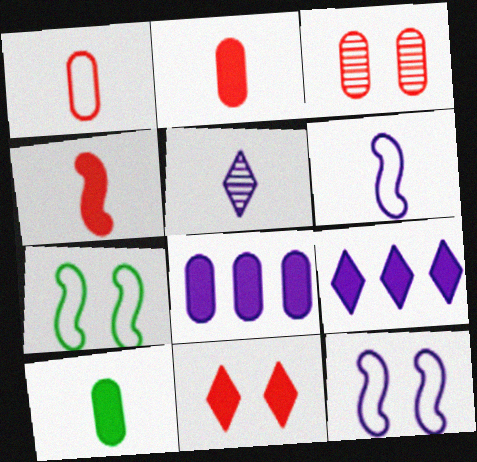[[5, 8, 12]]